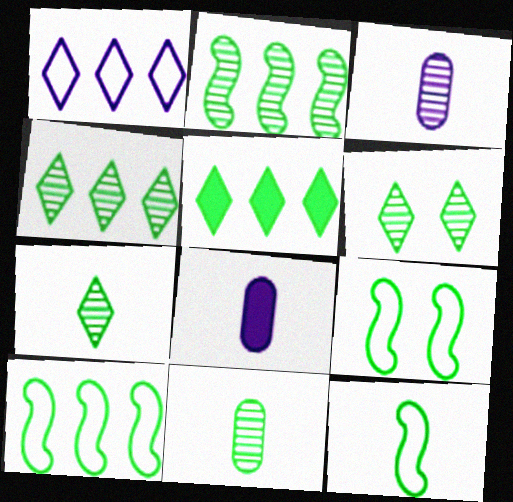[[2, 6, 11], 
[4, 6, 7], 
[5, 9, 11], 
[9, 10, 12]]